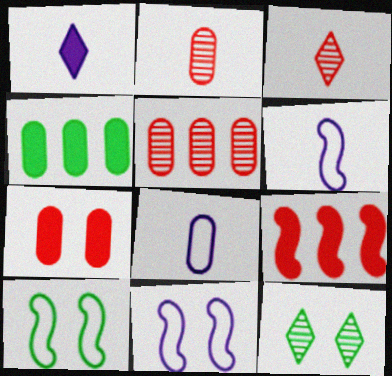[[1, 5, 10], 
[3, 4, 11], 
[7, 11, 12], 
[8, 9, 12]]